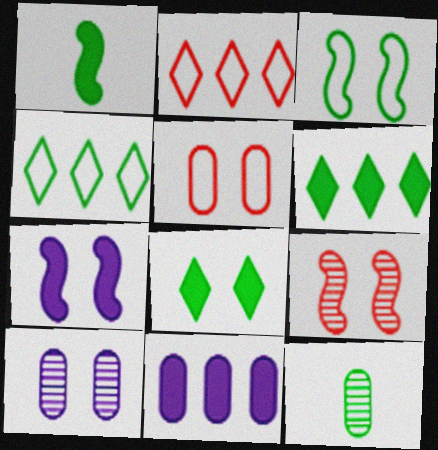[[1, 2, 10], 
[2, 7, 12], 
[3, 6, 12], 
[3, 7, 9], 
[5, 11, 12]]